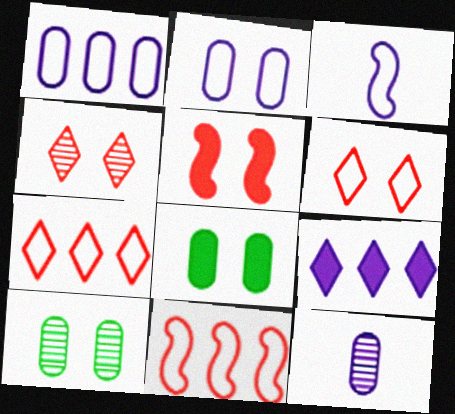[]